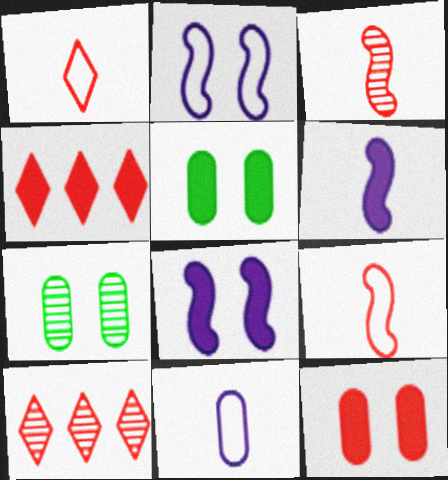[[4, 5, 6], 
[9, 10, 12]]